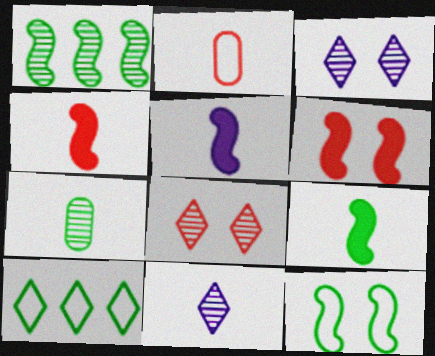[[1, 9, 12], 
[2, 9, 11], 
[4, 5, 9]]